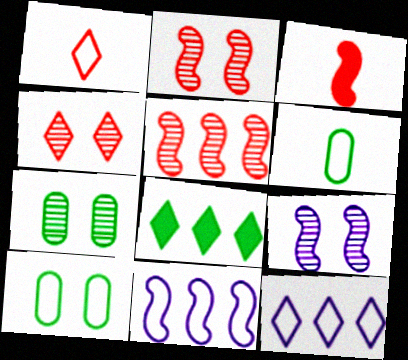[[1, 10, 11], 
[3, 7, 12], 
[4, 7, 9]]